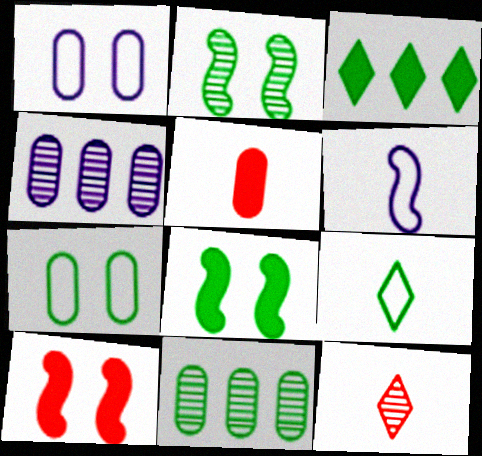[[1, 5, 11], 
[2, 4, 12], 
[4, 5, 7], 
[4, 9, 10], 
[8, 9, 11]]